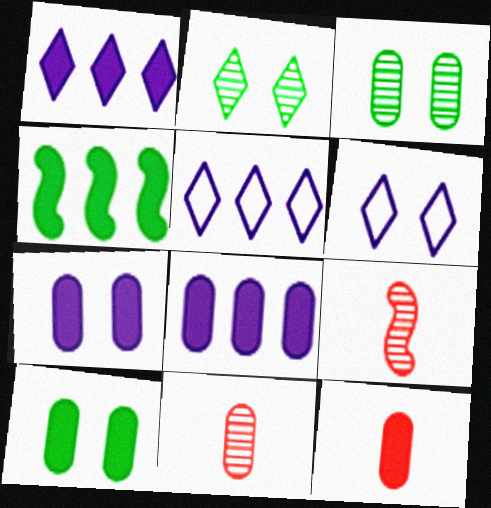[[4, 6, 11], 
[5, 9, 10], 
[8, 10, 12]]